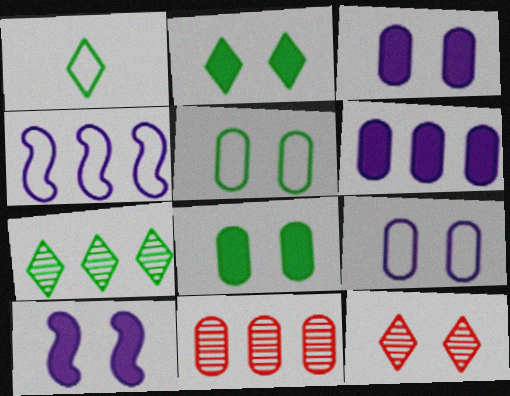[[1, 2, 7], 
[1, 10, 11], 
[5, 10, 12]]